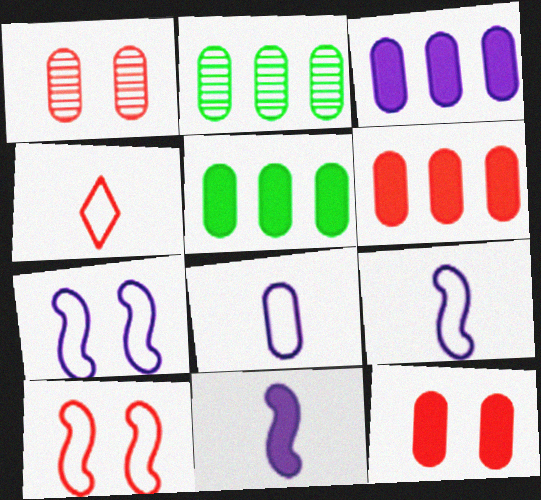[[1, 5, 8], 
[2, 8, 12], 
[3, 5, 6]]